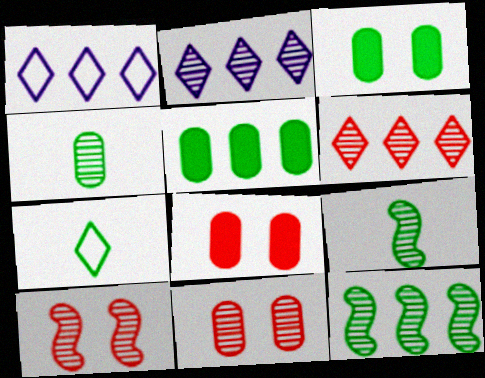[[1, 8, 9], 
[2, 4, 10], 
[2, 9, 11], 
[3, 7, 12]]